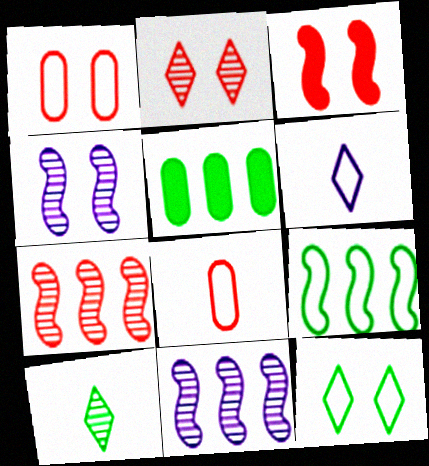[[1, 2, 3], 
[1, 6, 9]]